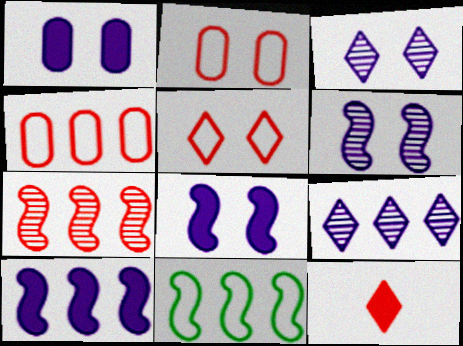[[2, 7, 12], 
[7, 10, 11]]